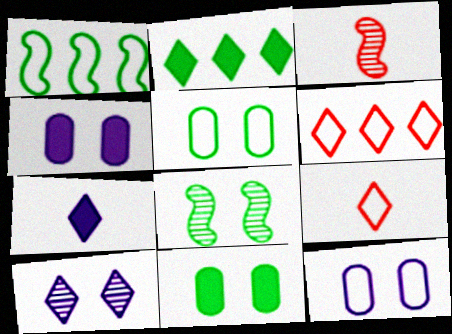[[1, 9, 12], 
[2, 3, 12], 
[2, 9, 10]]